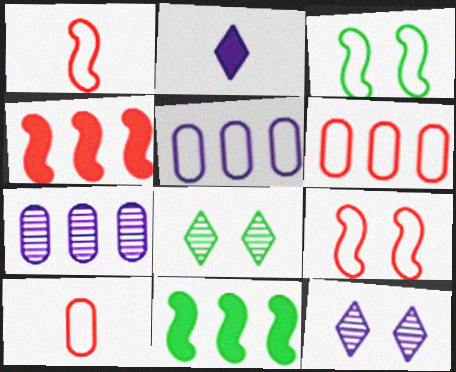[[10, 11, 12]]